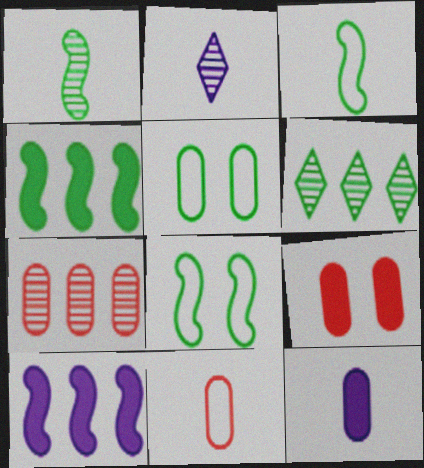[[1, 4, 8], 
[5, 7, 12], 
[7, 9, 11]]